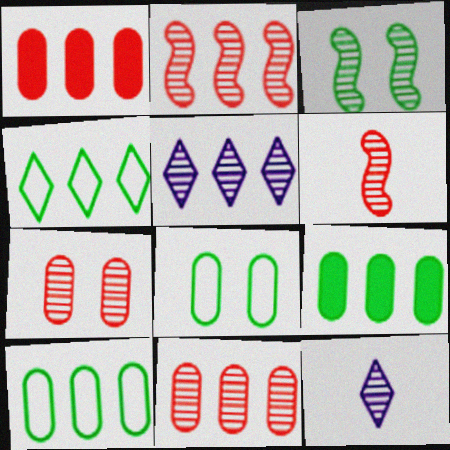[[3, 11, 12]]